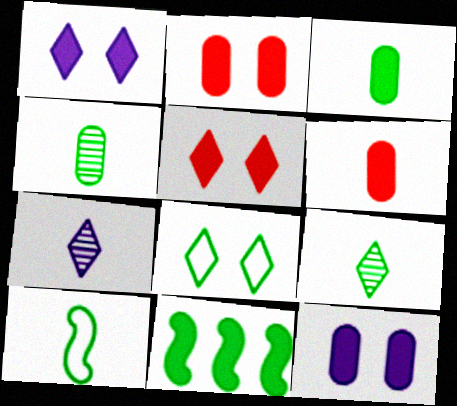[[1, 6, 11], 
[3, 9, 10], 
[4, 8, 11], 
[6, 7, 10]]